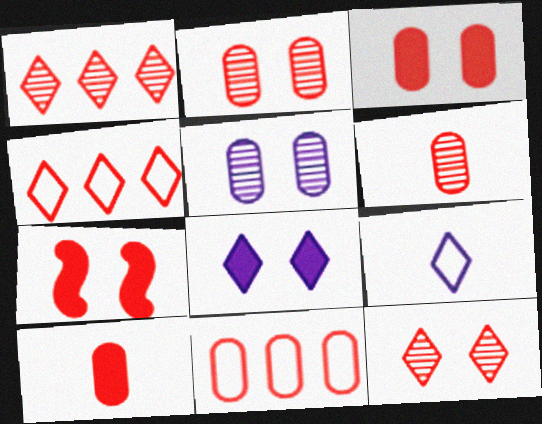[[2, 10, 11], 
[3, 6, 11], 
[4, 6, 7]]